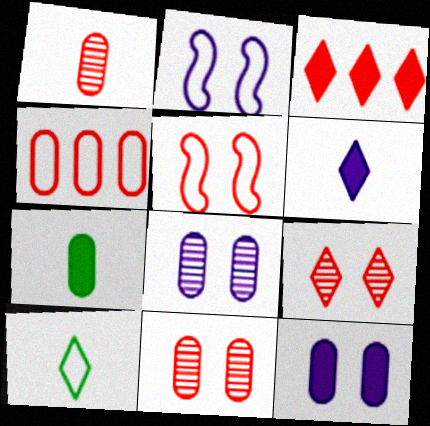[[1, 3, 5], 
[2, 4, 10], 
[4, 7, 8]]